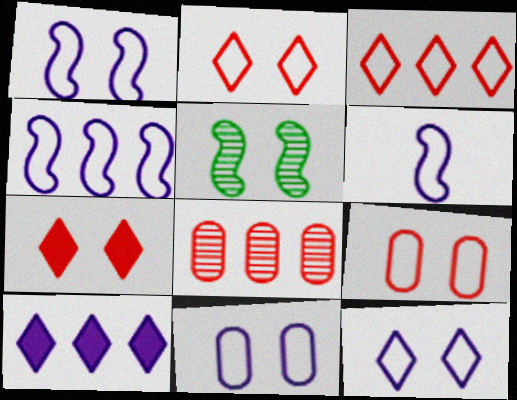[[1, 4, 6], 
[1, 11, 12], 
[5, 7, 11]]